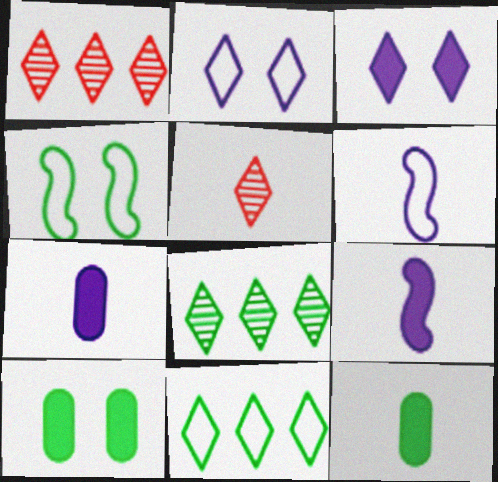[[1, 4, 7], 
[1, 6, 10], 
[3, 5, 11], 
[4, 8, 12], 
[5, 6, 12]]